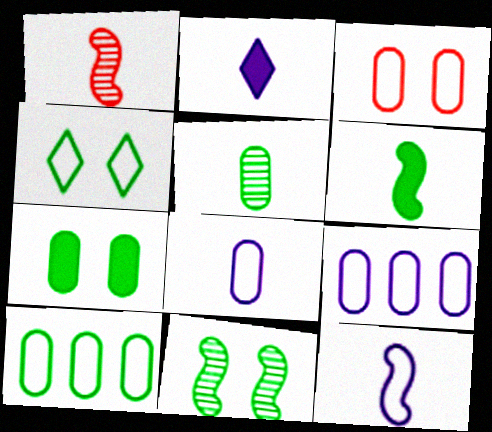[[1, 6, 12], 
[3, 8, 10], 
[4, 7, 11], 
[5, 7, 10]]